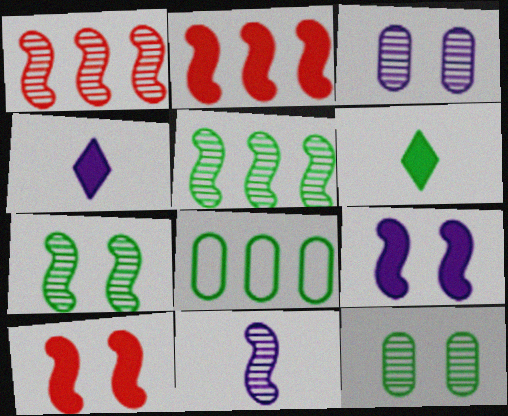[[1, 7, 11], 
[6, 7, 8]]